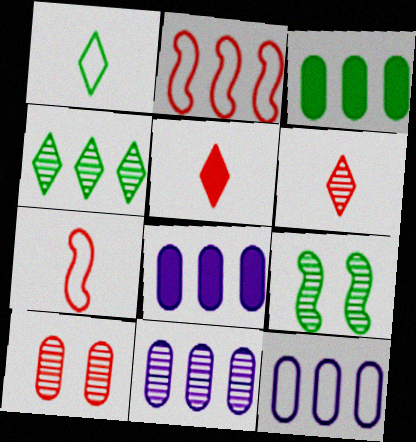[[1, 3, 9], 
[2, 4, 8], 
[2, 5, 10], 
[5, 9, 12], 
[6, 9, 11], 
[8, 11, 12]]